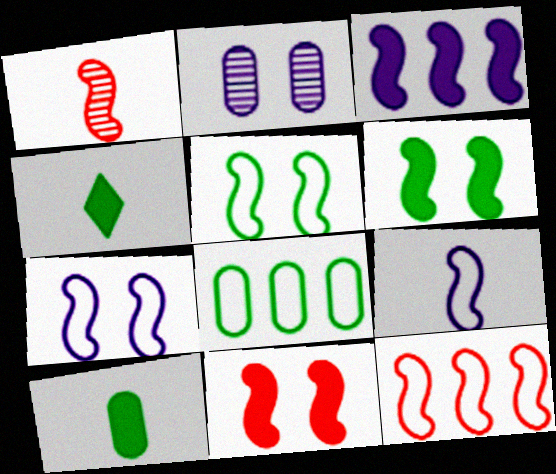[[1, 3, 5], 
[1, 11, 12], 
[2, 4, 12], 
[5, 9, 12]]